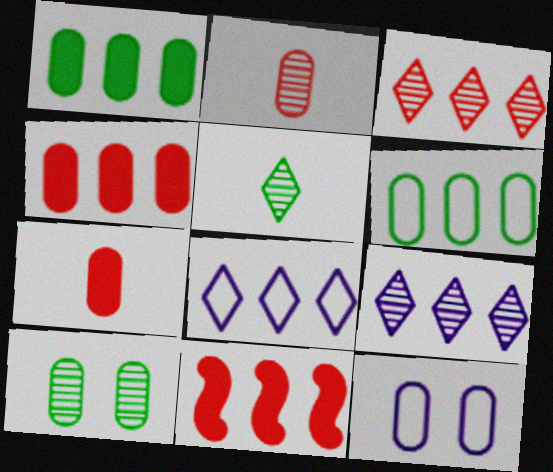[[1, 2, 12], 
[5, 11, 12], 
[6, 9, 11]]